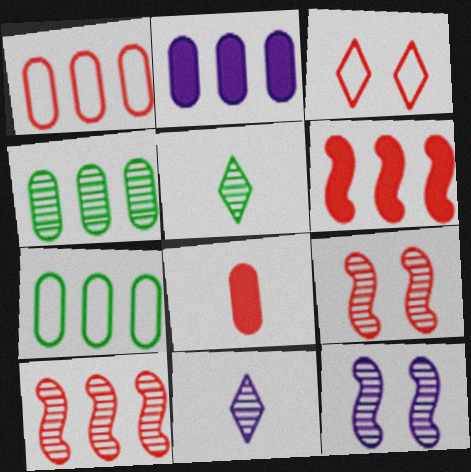[[1, 2, 4], 
[3, 8, 10], 
[4, 9, 11]]